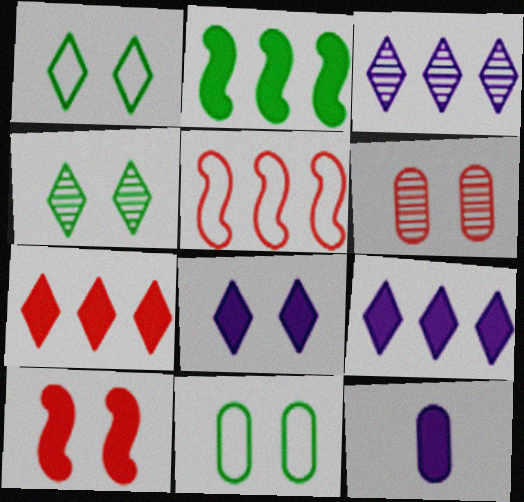[[4, 5, 12]]